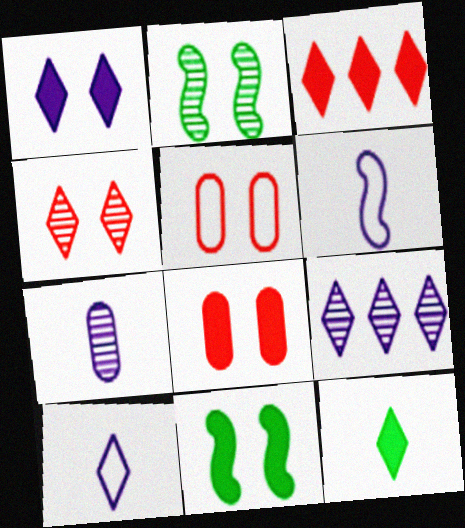[[1, 2, 5], 
[1, 3, 12], 
[1, 8, 11], 
[1, 9, 10]]